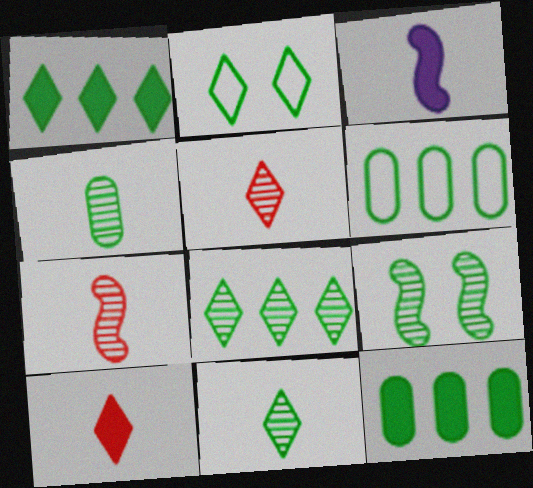[[1, 2, 11], 
[4, 8, 9]]